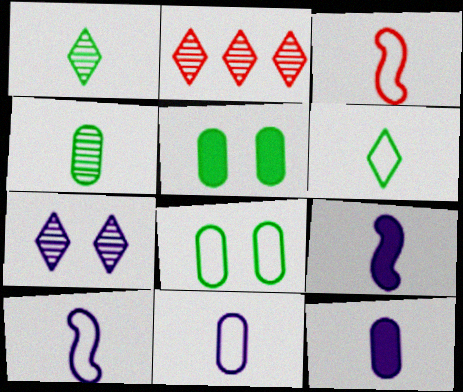[[1, 2, 7], 
[1, 3, 12], 
[2, 5, 10], 
[2, 8, 9], 
[3, 6, 11]]